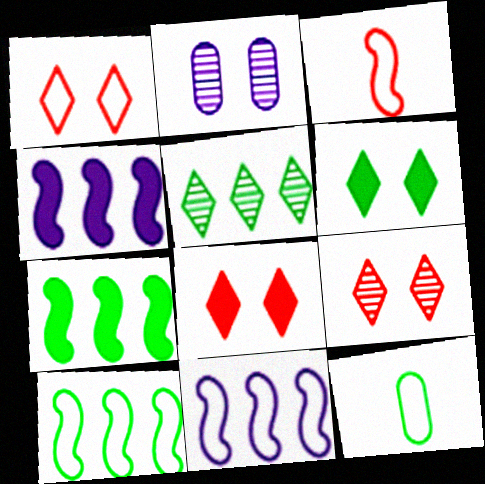[[1, 8, 9], 
[1, 11, 12], 
[4, 9, 12]]